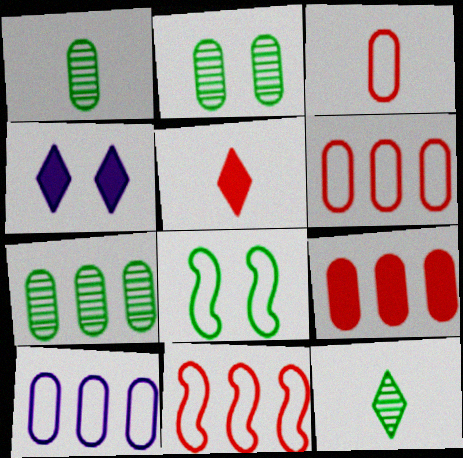[[1, 2, 7], 
[1, 4, 11], 
[7, 9, 10]]